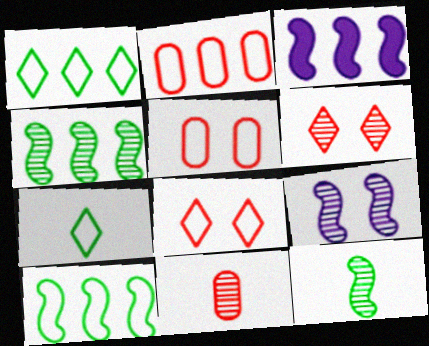[]